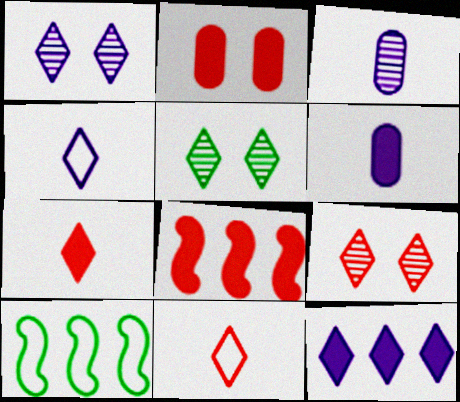[[1, 4, 12], 
[1, 5, 9], 
[2, 7, 8], 
[5, 11, 12], 
[6, 9, 10]]